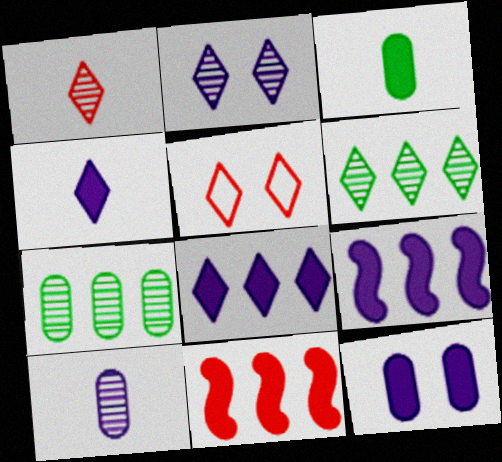[[1, 2, 6], 
[4, 5, 6], 
[4, 9, 12]]